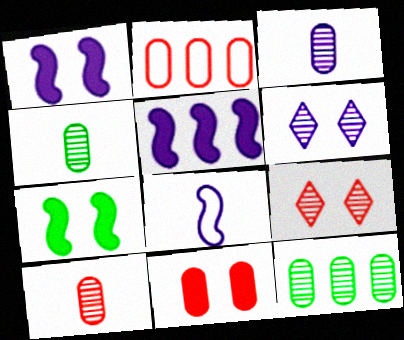[[2, 10, 11], 
[3, 4, 10]]